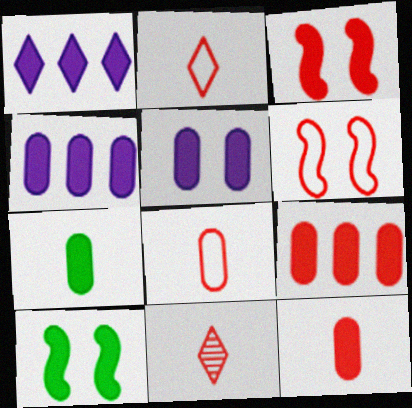[[1, 3, 7], 
[1, 10, 12], 
[5, 7, 9], 
[6, 9, 11]]